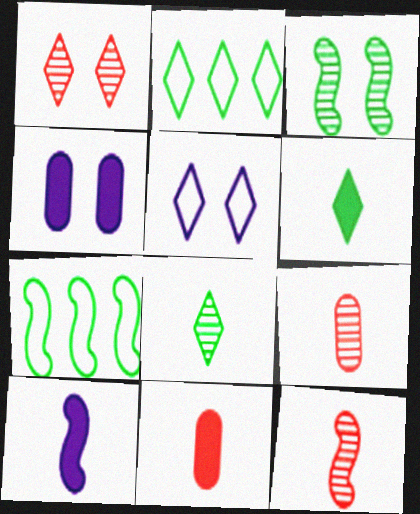[[2, 4, 12], 
[6, 10, 11]]